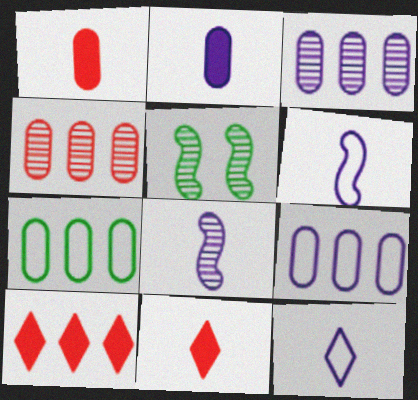[[2, 8, 12], 
[5, 9, 11]]